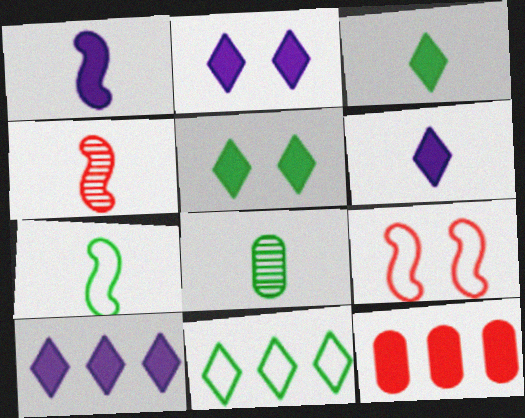[[1, 4, 7], 
[1, 5, 12], 
[2, 6, 10], 
[3, 7, 8], 
[8, 9, 10]]